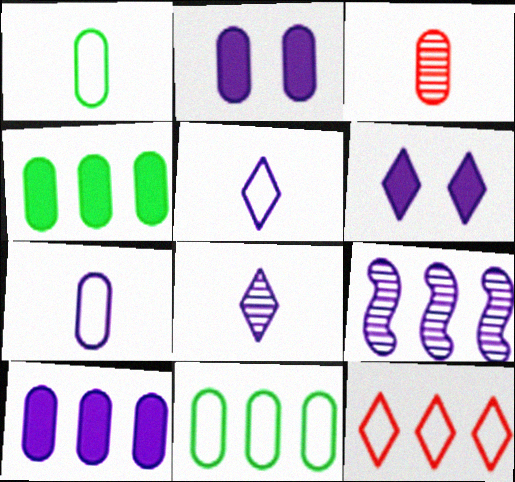[[2, 3, 11], 
[2, 5, 9], 
[4, 9, 12], 
[6, 7, 9]]